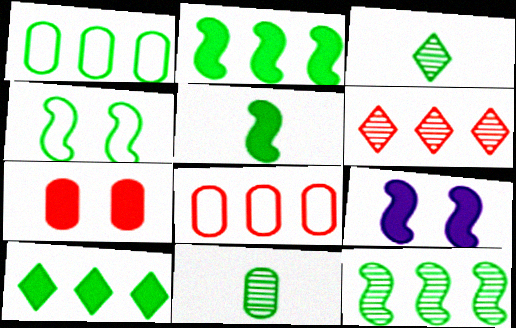[[1, 10, 12], 
[3, 8, 9], 
[4, 5, 12], 
[4, 10, 11]]